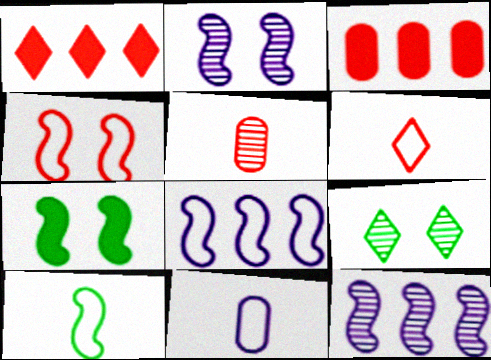[[1, 4, 5], 
[2, 4, 7], 
[4, 8, 10], 
[5, 9, 12], 
[6, 10, 11]]